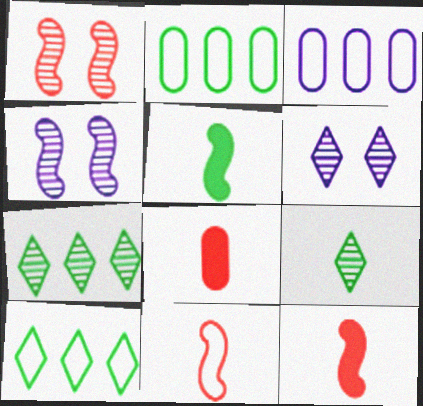[[2, 6, 12], 
[4, 8, 10]]